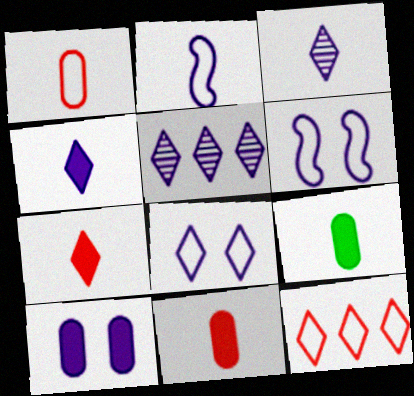[[2, 5, 10], 
[4, 5, 8]]